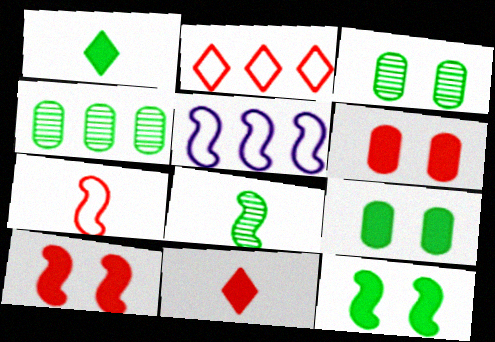[[3, 5, 11], 
[5, 8, 10]]